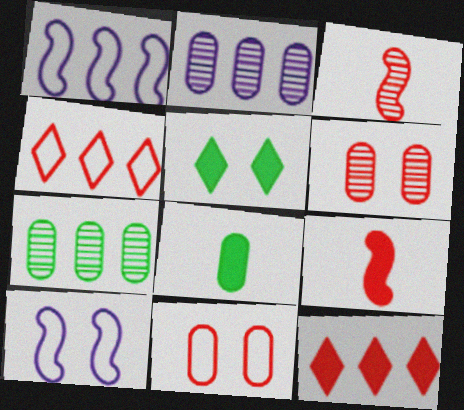[[1, 7, 12], 
[2, 8, 11], 
[3, 11, 12], 
[4, 6, 9], 
[5, 6, 10]]